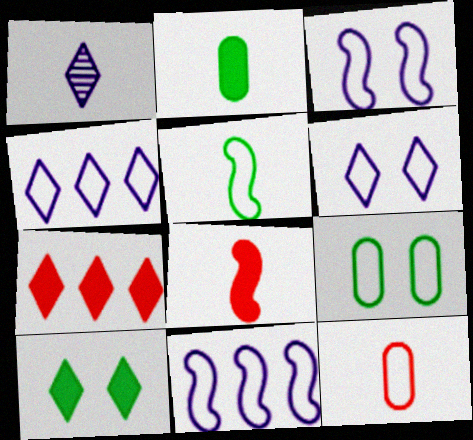[]